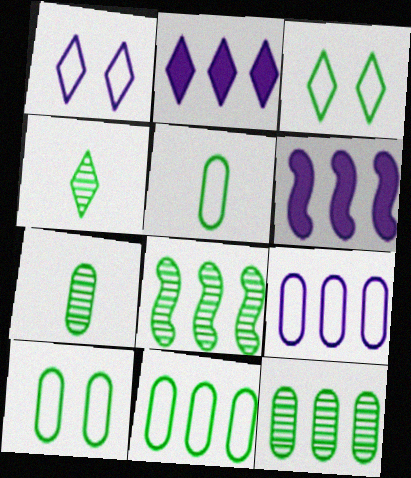[[5, 10, 11]]